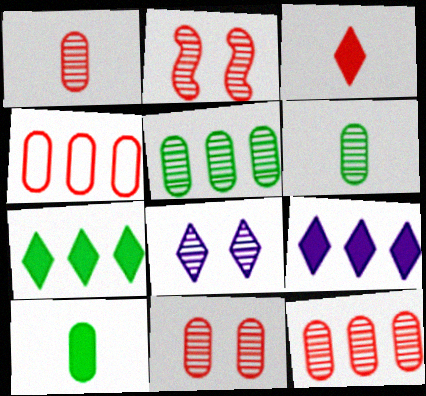[[1, 11, 12], 
[2, 3, 4]]